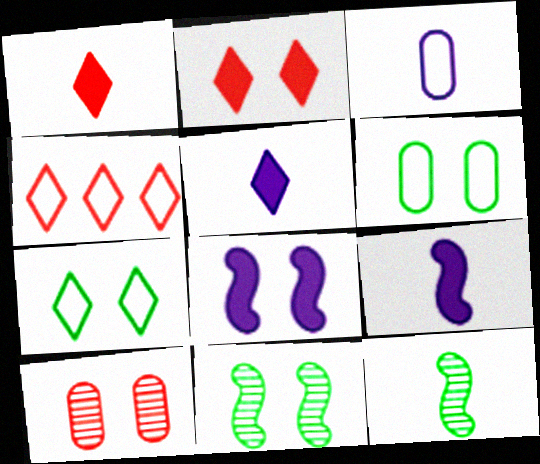[[1, 3, 12], 
[7, 8, 10]]